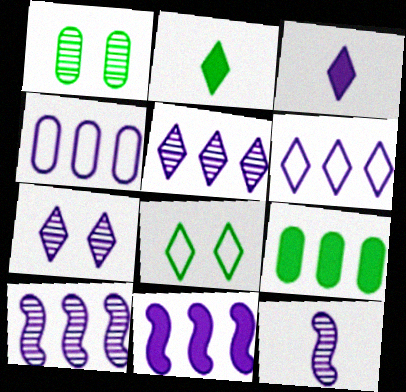[[3, 6, 7], 
[4, 5, 11]]